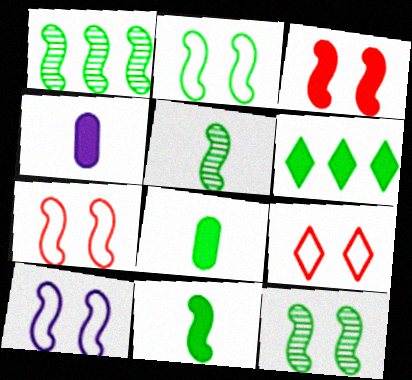[[1, 2, 11], 
[1, 4, 9], 
[1, 5, 12], 
[2, 7, 10], 
[3, 4, 6], 
[3, 10, 12]]